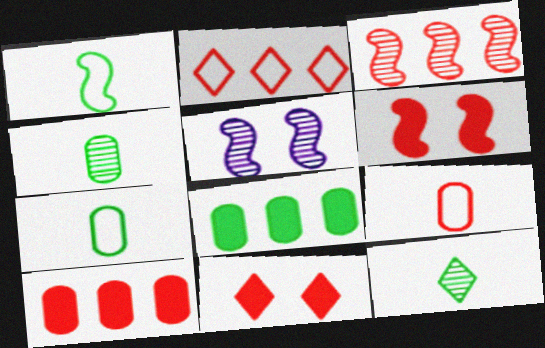[[2, 3, 10], 
[3, 9, 11]]